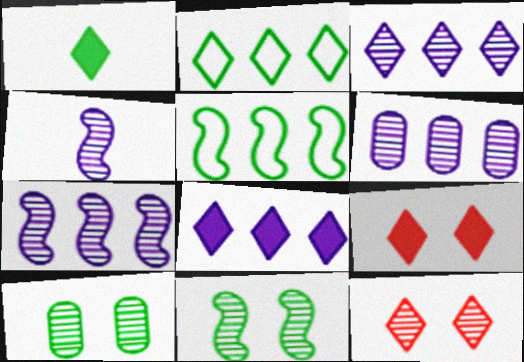[[1, 5, 10], 
[1, 8, 9], 
[3, 6, 7]]